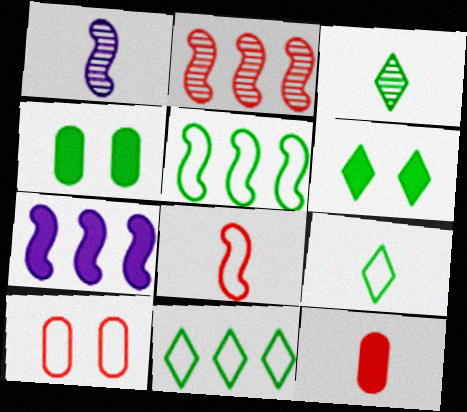[[1, 9, 12], 
[2, 5, 7], 
[3, 4, 5], 
[3, 6, 11], 
[3, 7, 10], 
[6, 7, 12]]